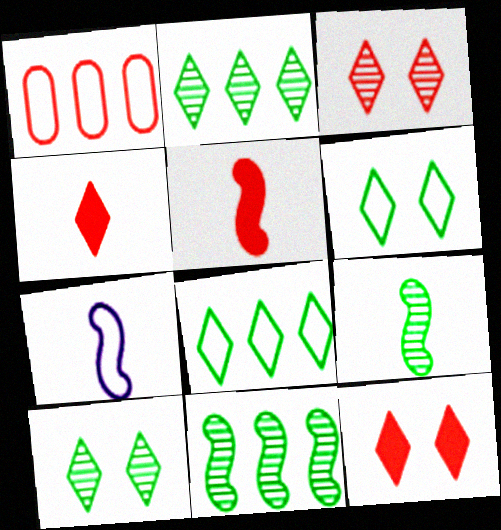[[1, 3, 5], 
[1, 6, 7], 
[5, 7, 9]]